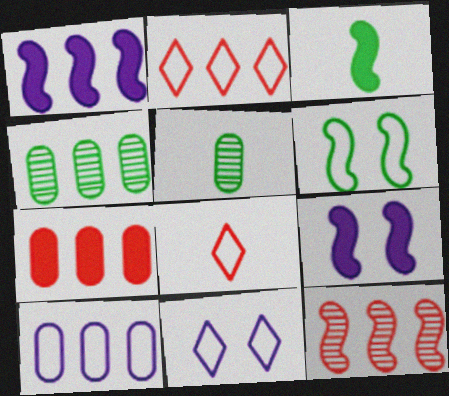[[1, 2, 4], 
[2, 5, 9], 
[2, 7, 12], 
[4, 7, 10], 
[4, 8, 9], 
[6, 8, 10]]